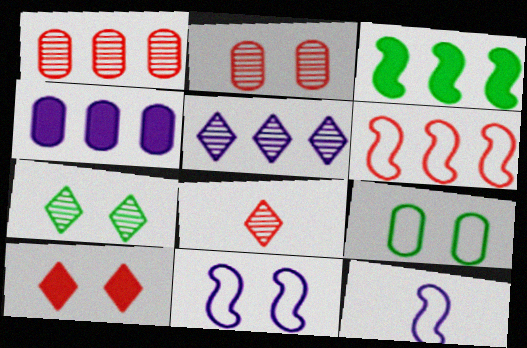[[5, 7, 8]]